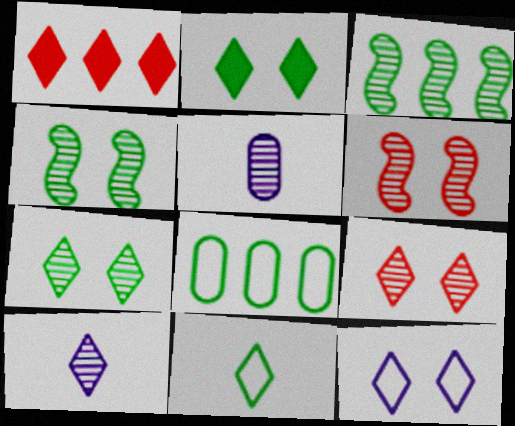[[2, 9, 12], 
[3, 5, 9]]